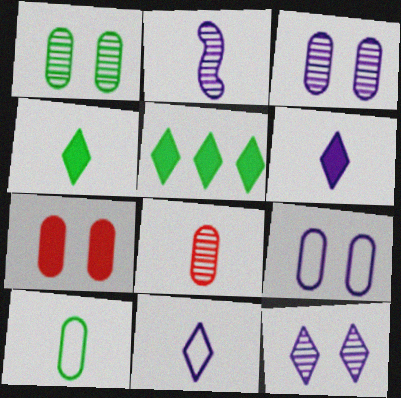[[1, 7, 9]]